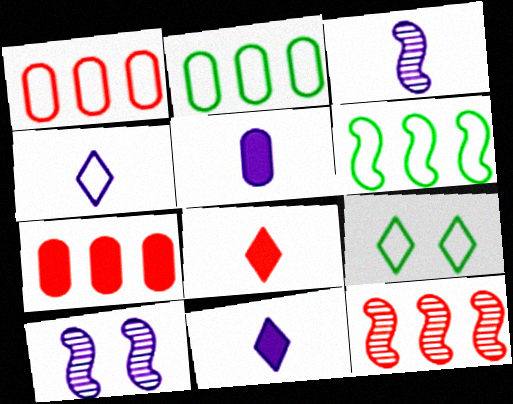[[2, 8, 10], 
[3, 4, 5], 
[3, 7, 9], 
[5, 9, 12]]